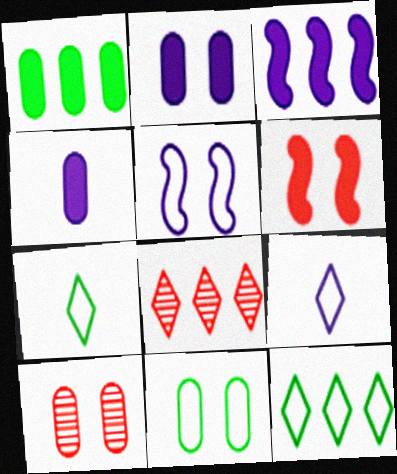[[2, 10, 11], 
[3, 7, 10]]